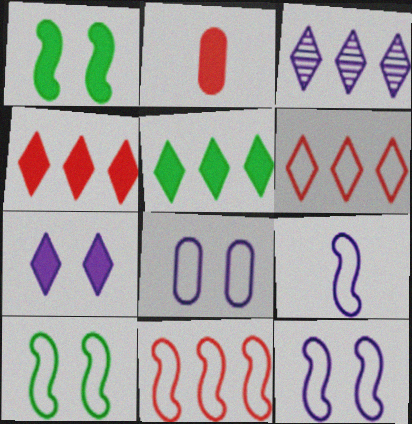[[2, 3, 10], 
[3, 5, 6], 
[9, 10, 11]]